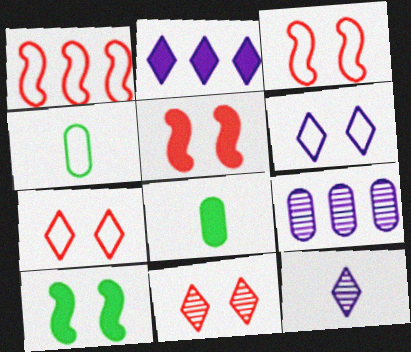[[1, 4, 6], 
[2, 5, 8], 
[2, 6, 12]]